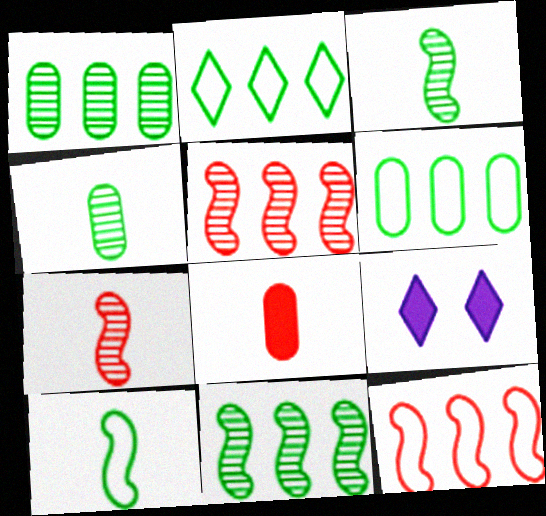[[4, 9, 12], 
[6, 7, 9]]